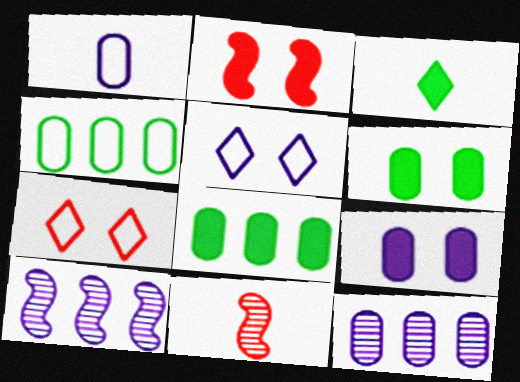[[1, 3, 11], 
[1, 9, 12], 
[5, 8, 11]]